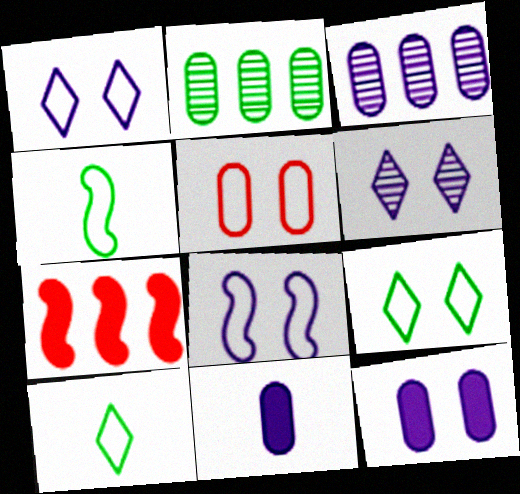[[2, 5, 11], 
[5, 8, 9], 
[6, 8, 12]]